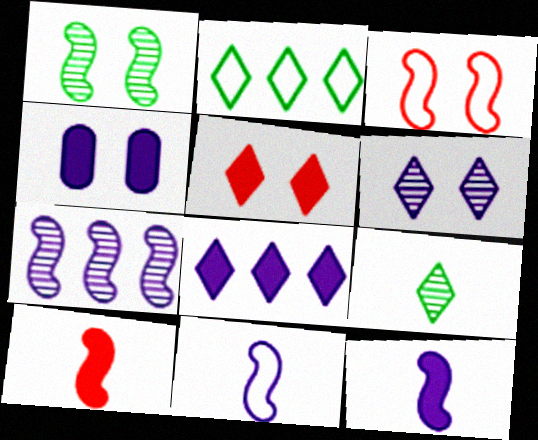[[4, 8, 12]]